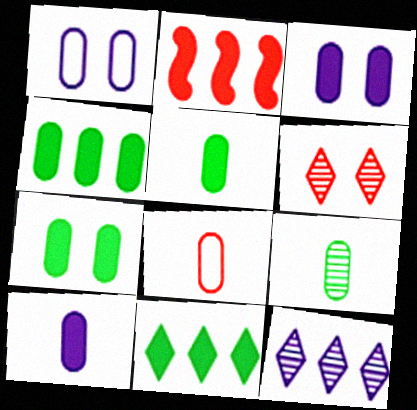[[2, 6, 8], 
[4, 5, 7], 
[8, 9, 10]]